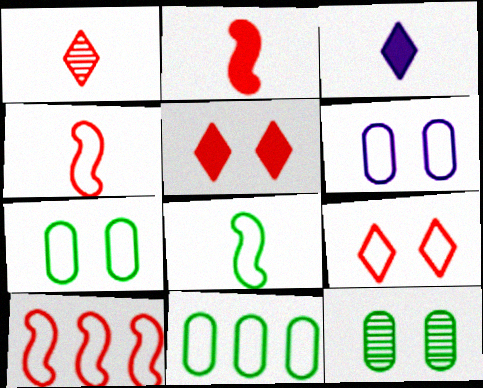[[3, 10, 12]]